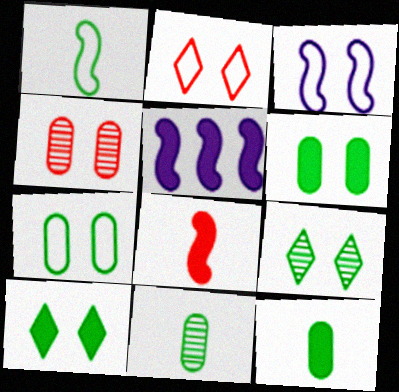[[2, 3, 7], 
[2, 5, 11], 
[3, 4, 10]]